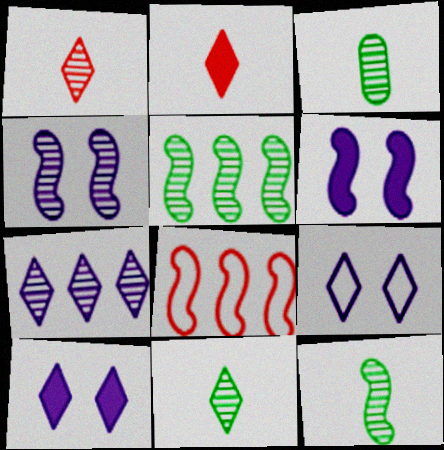[[3, 8, 10], 
[3, 11, 12], 
[6, 8, 12]]